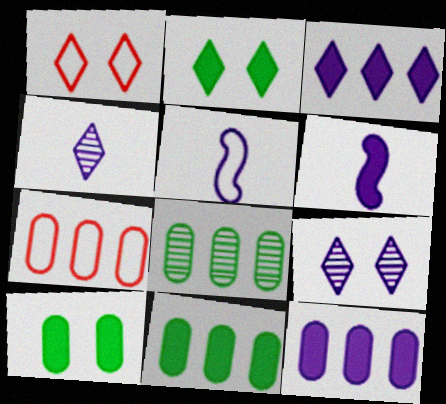[[1, 2, 9], 
[1, 6, 8], 
[5, 9, 12], 
[7, 8, 12]]